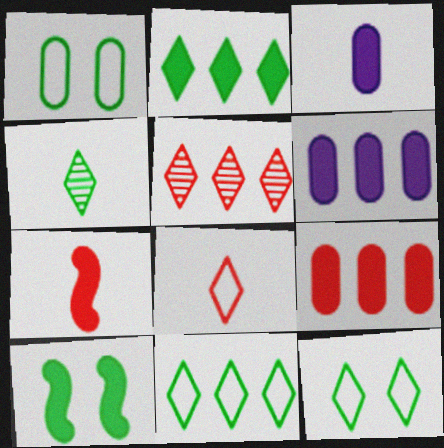[[2, 4, 12]]